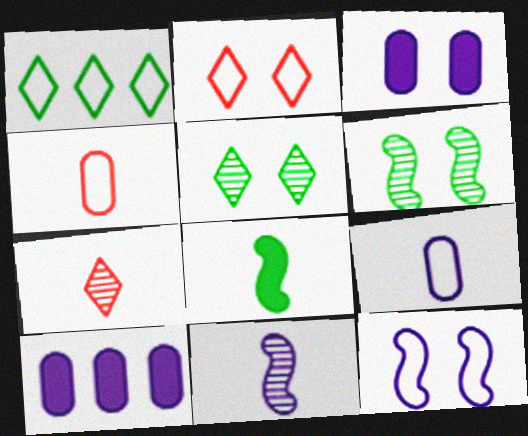[[1, 4, 12], 
[2, 3, 6], 
[7, 8, 9]]